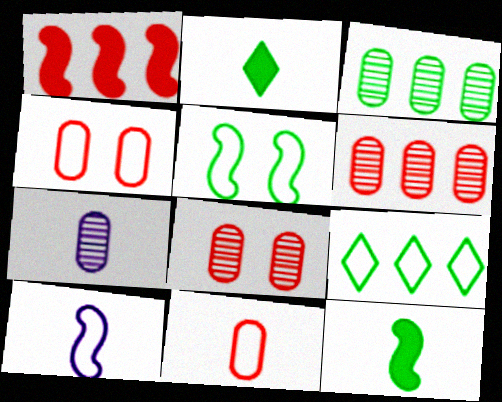[[2, 3, 5], 
[3, 7, 8], 
[4, 9, 10]]